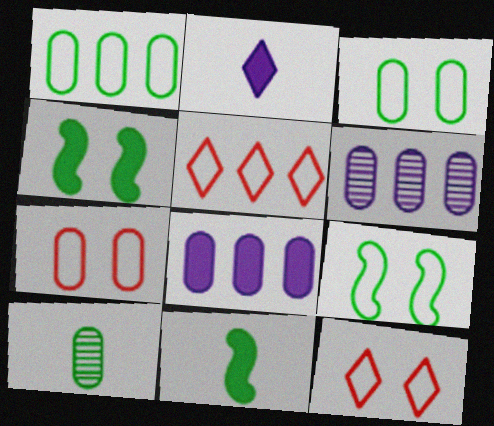[[6, 11, 12], 
[7, 8, 10]]